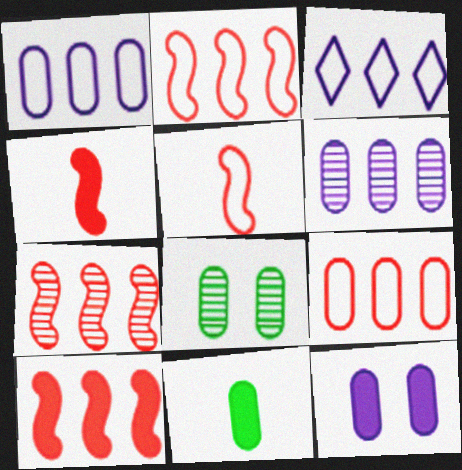[[2, 7, 10], 
[3, 4, 8]]